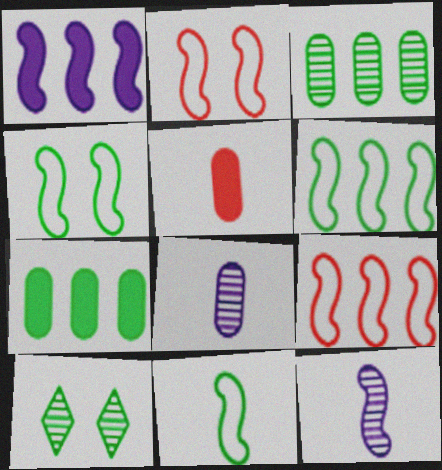[[4, 6, 11], 
[7, 10, 11]]